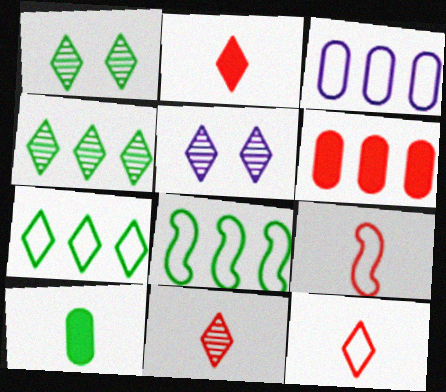[[1, 8, 10], 
[2, 5, 7], 
[2, 11, 12], 
[4, 5, 11]]